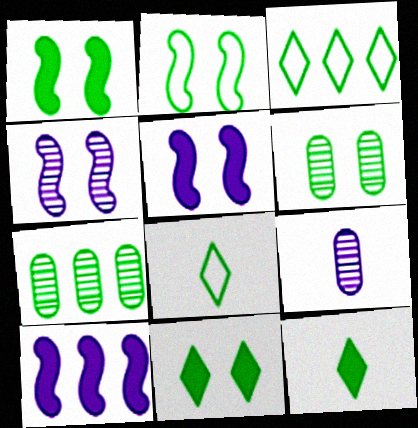[[1, 7, 8], 
[2, 6, 11], 
[2, 7, 12]]